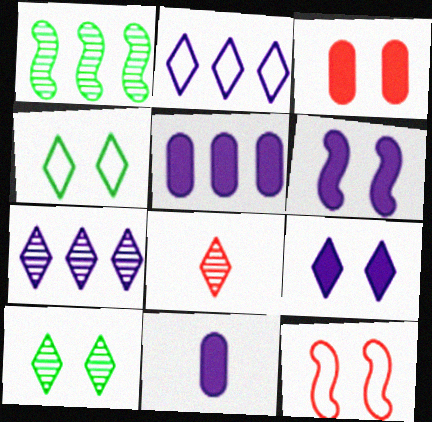[[7, 8, 10]]